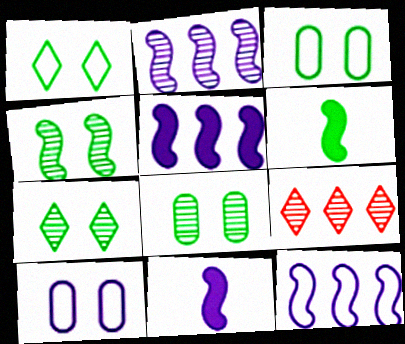[[2, 5, 12], 
[3, 9, 11], 
[4, 7, 8], 
[6, 9, 10]]